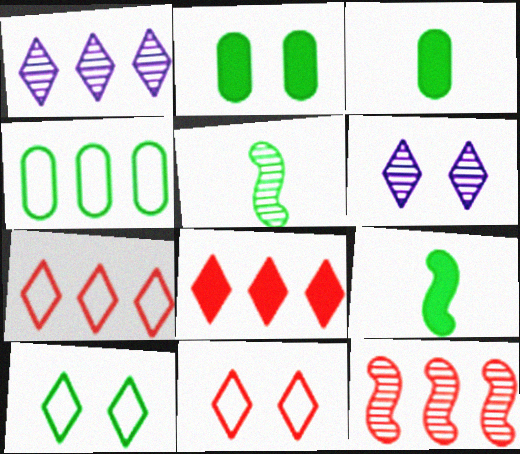[]